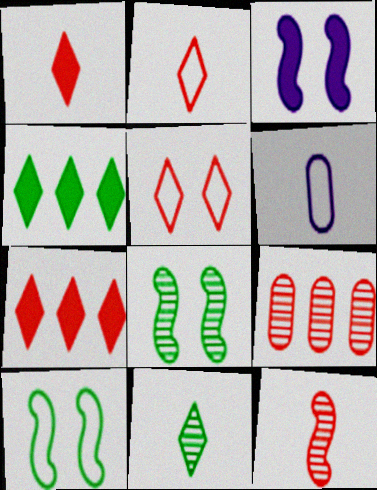[[6, 7, 8]]